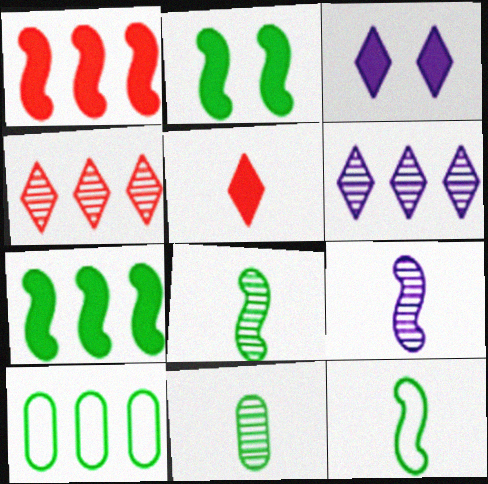[[1, 6, 10]]